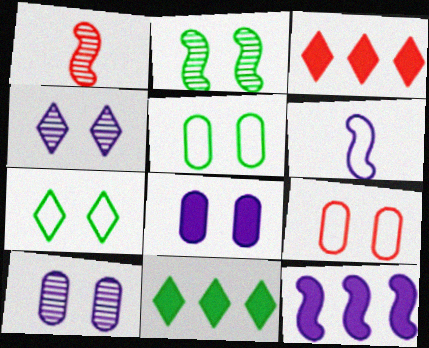[[1, 3, 9]]